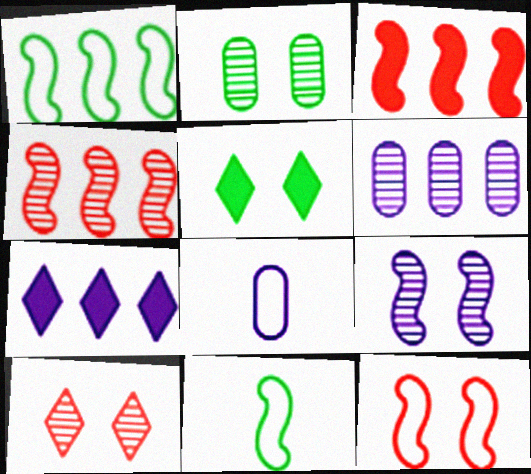[[2, 9, 10], 
[3, 9, 11], 
[4, 5, 8], 
[7, 8, 9]]